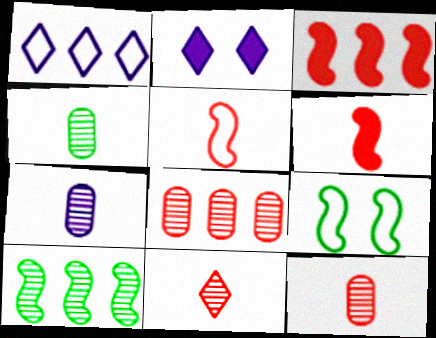[[4, 7, 12]]